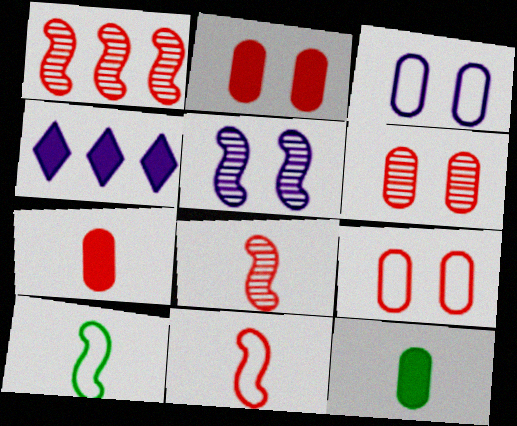[[2, 6, 9], 
[4, 6, 10]]